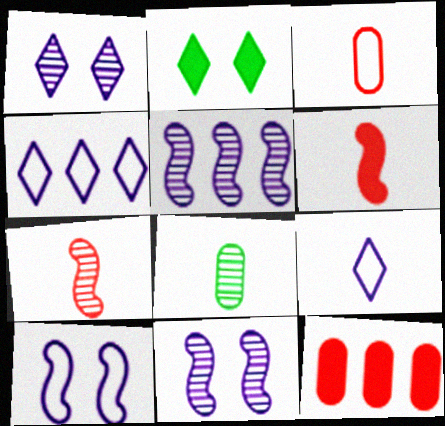[[2, 3, 5], 
[6, 8, 9]]